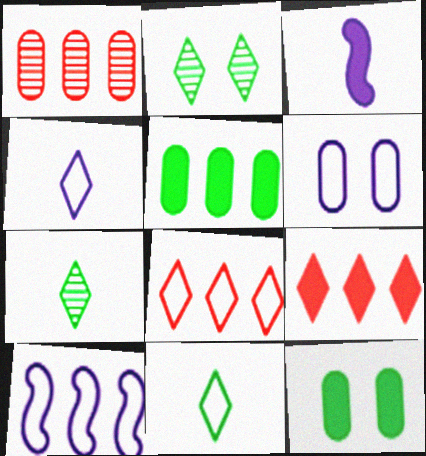[[2, 4, 9], 
[3, 9, 12], 
[4, 6, 10]]